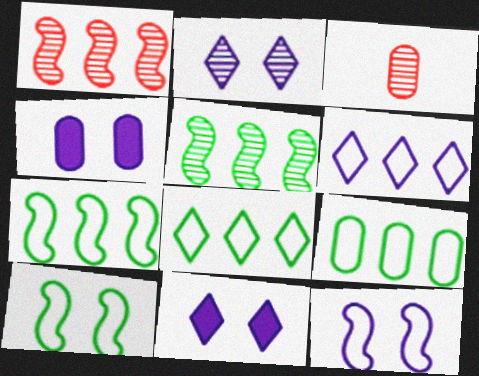[[2, 3, 5], 
[2, 4, 12], 
[3, 4, 9], 
[3, 7, 11], 
[7, 8, 9]]